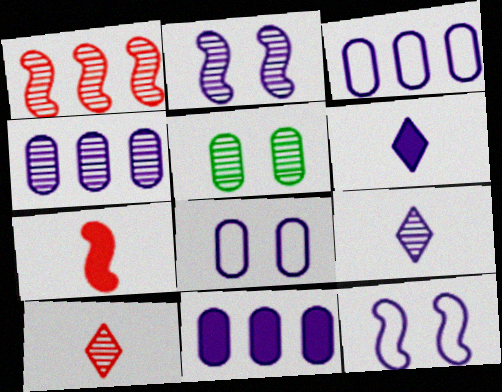[[1, 5, 9], 
[2, 3, 6], 
[2, 4, 9], 
[3, 4, 11], 
[4, 6, 12], 
[9, 11, 12]]